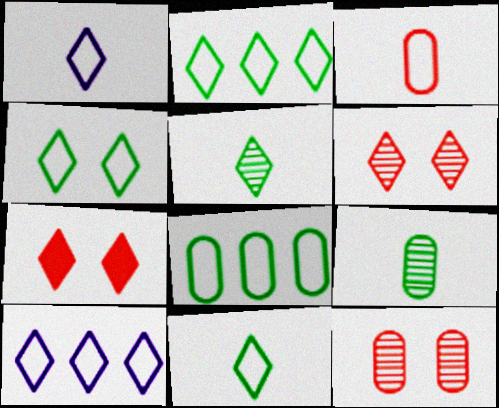[[2, 4, 11], 
[5, 7, 10]]